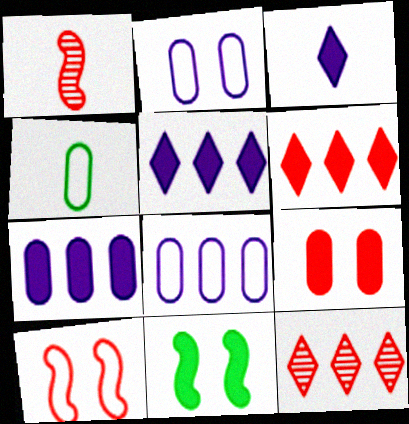[[1, 3, 4]]